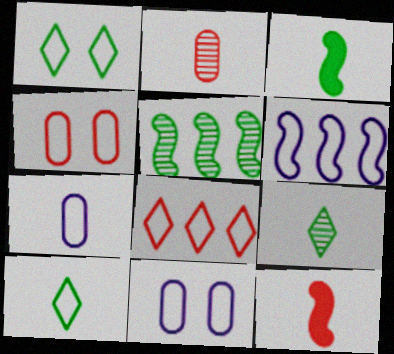[[4, 6, 10], 
[7, 9, 12]]